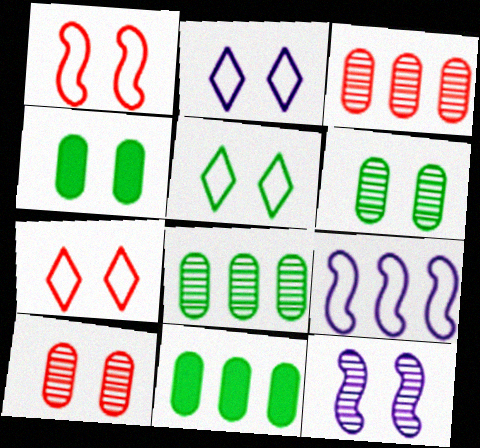[[2, 5, 7], 
[4, 7, 12]]